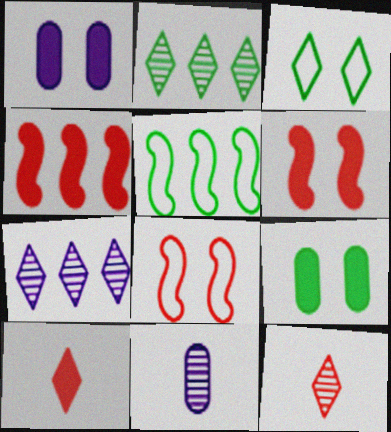[[1, 5, 12], 
[3, 4, 11], 
[3, 7, 10]]